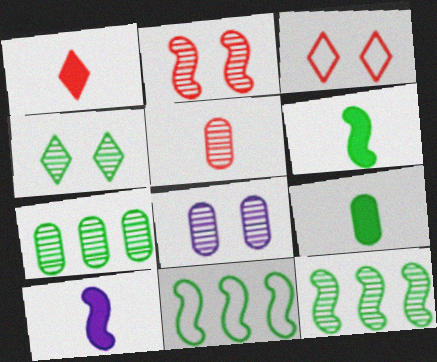[[1, 8, 11], 
[1, 9, 10], 
[2, 4, 8], 
[2, 10, 11], 
[3, 7, 10], 
[4, 9, 11], 
[5, 7, 8]]